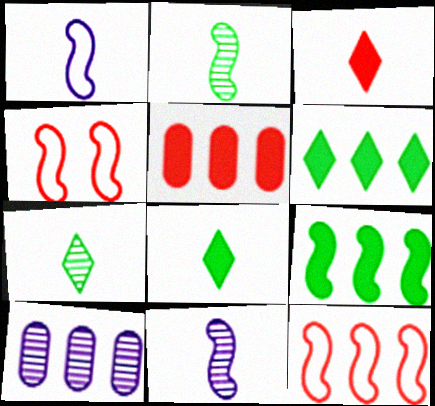[[4, 8, 10], 
[4, 9, 11], 
[6, 10, 12]]